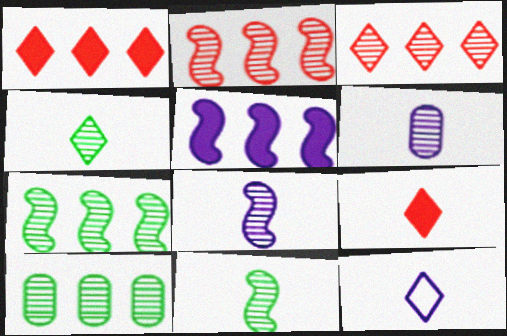[[4, 9, 12]]